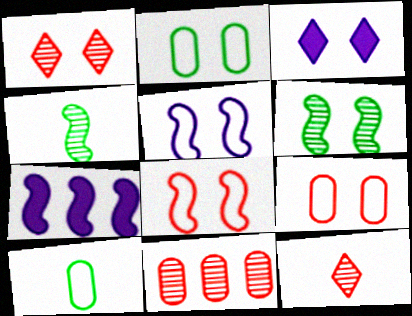[[1, 7, 10], 
[2, 7, 12], 
[3, 6, 9], 
[4, 7, 8]]